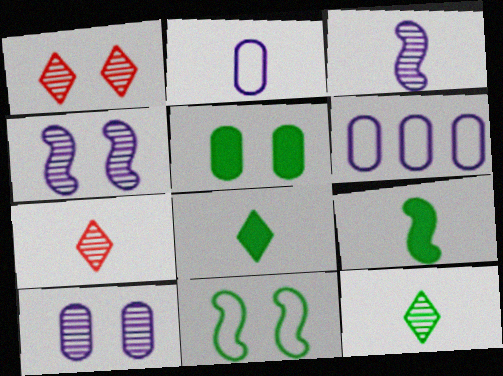[[1, 6, 9], 
[2, 7, 9]]